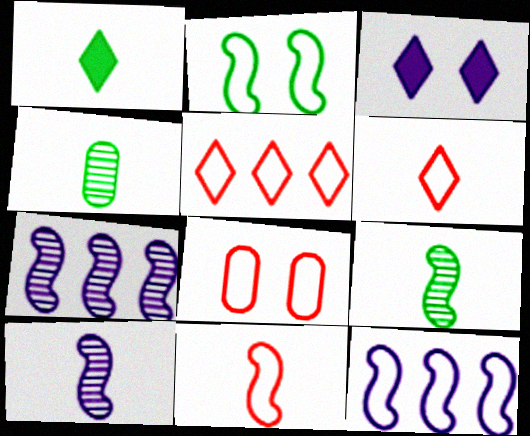[[1, 7, 8], 
[2, 11, 12], 
[5, 8, 11]]